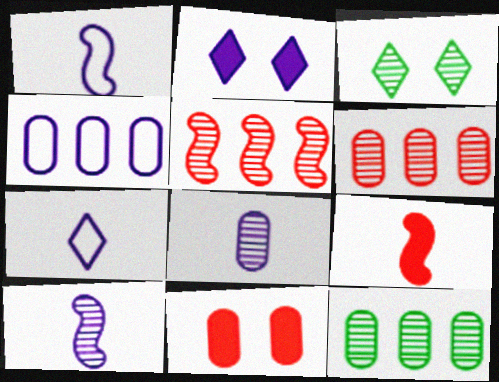[[2, 4, 10], 
[3, 4, 9], 
[3, 5, 8], 
[3, 6, 10]]